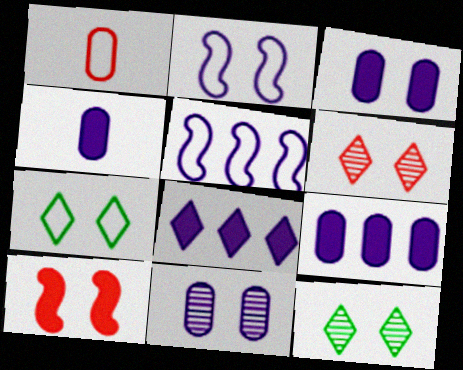[[1, 5, 7], 
[3, 4, 9], 
[7, 10, 11]]